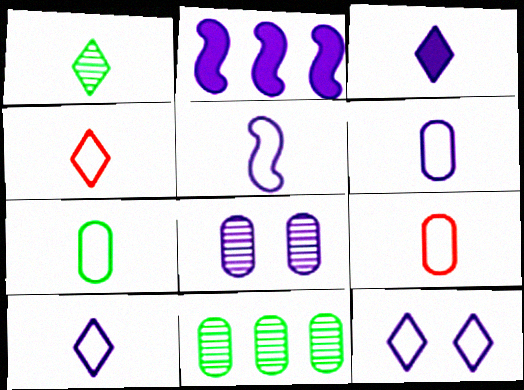[[1, 3, 4], 
[2, 8, 10], 
[4, 5, 7], 
[5, 6, 10], 
[6, 7, 9]]